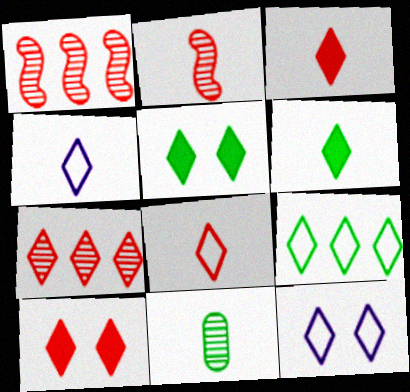[[4, 5, 7], 
[6, 7, 12], 
[7, 8, 10], 
[8, 9, 12]]